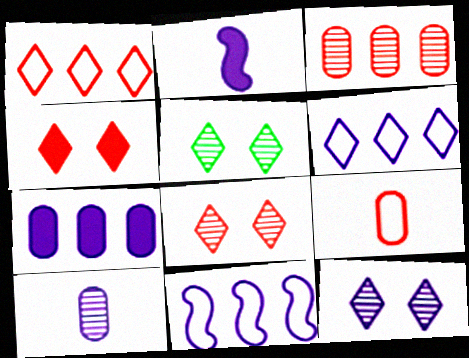[[5, 8, 12]]